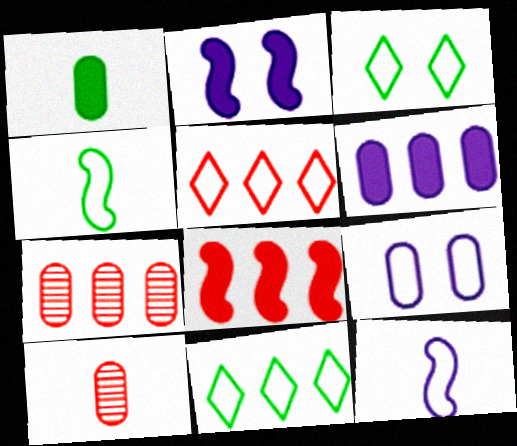[[1, 7, 9], 
[2, 10, 11], 
[4, 5, 9], 
[5, 7, 8]]